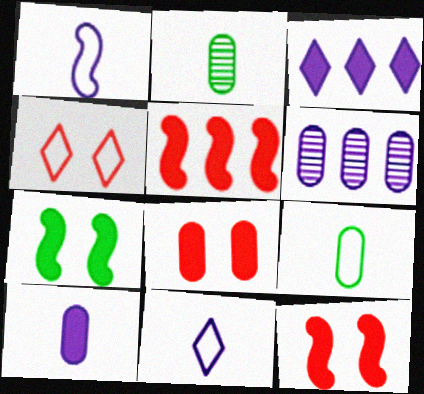[[6, 8, 9]]